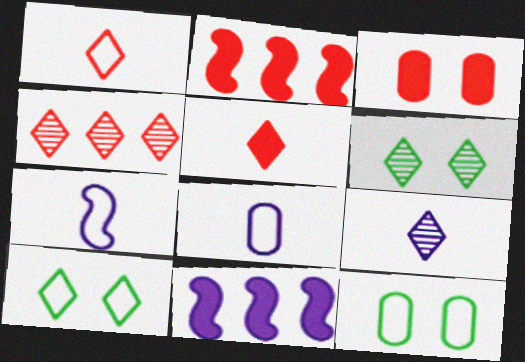[[2, 3, 5], 
[2, 6, 8], 
[2, 9, 12], 
[4, 6, 9]]